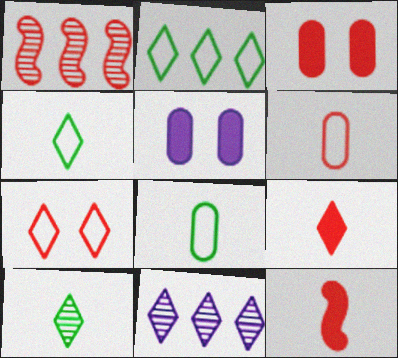[[1, 4, 5]]